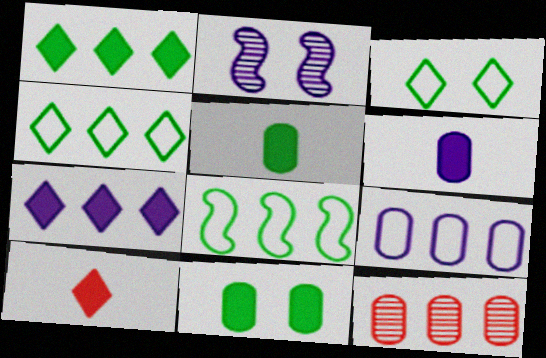[[7, 8, 12]]